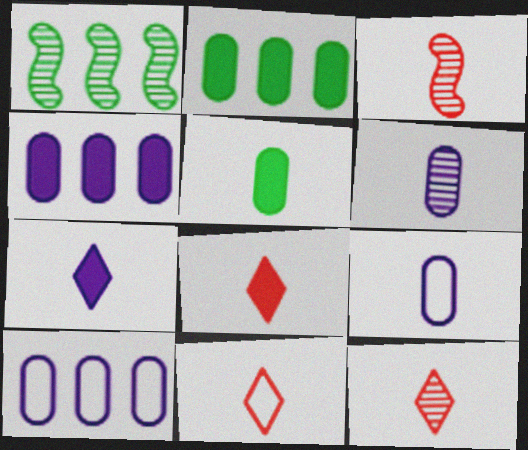[[8, 11, 12]]